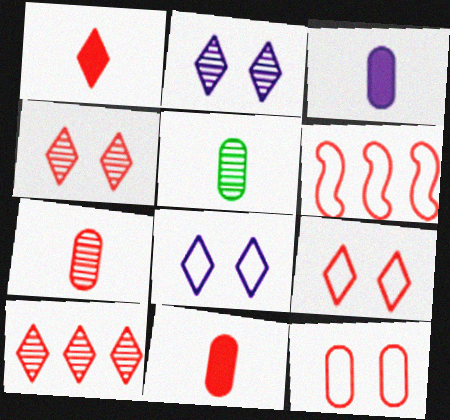[[1, 9, 10], 
[4, 6, 11]]